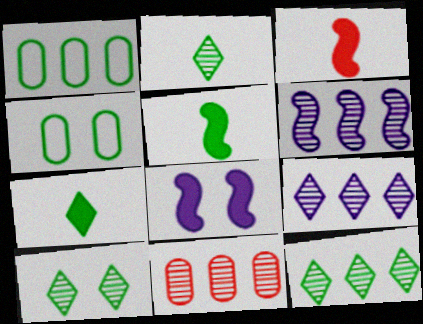[[1, 5, 10], 
[2, 10, 12], 
[3, 4, 9], 
[4, 5, 12], 
[6, 11, 12]]